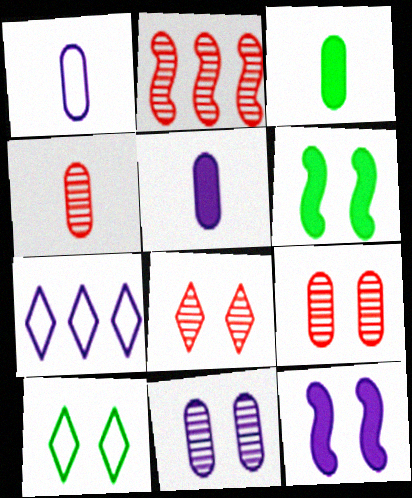[[1, 3, 4], 
[2, 4, 8], 
[2, 5, 10], 
[4, 6, 7], 
[9, 10, 12]]